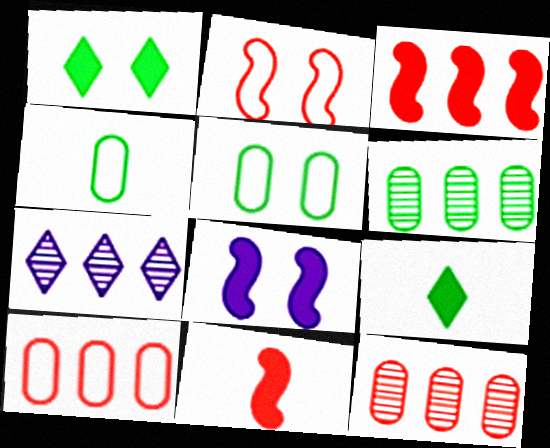[[5, 7, 11]]